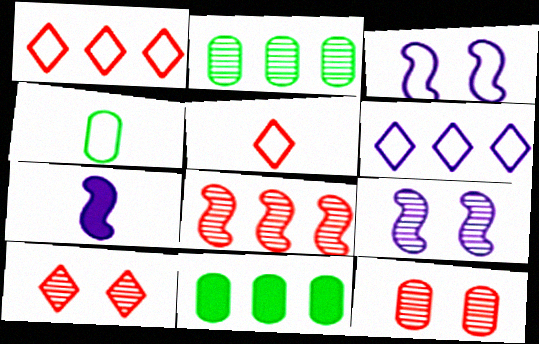[[1, 3, 4], 
[5, 9, 11], 
[6, 8, 11]]